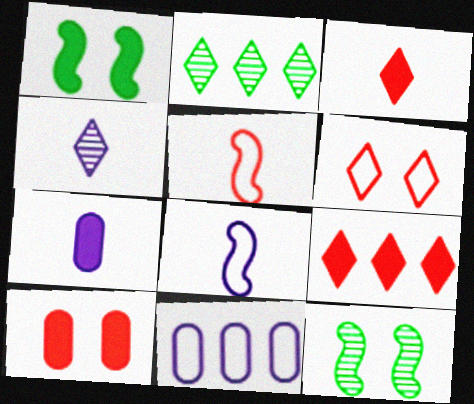[[1, 7, 9], 
[2, 8, 10], 
[3, 11, 12], 
[4, 7, 8]]